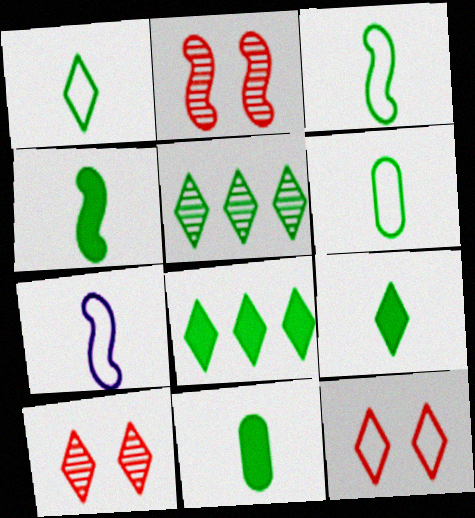[[1, 3, 6], 
[4, 9, 11]]